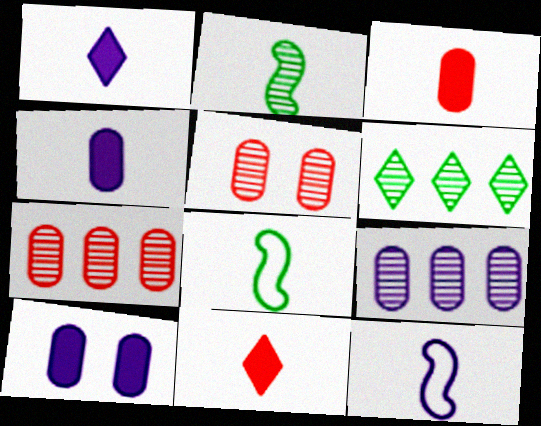[]